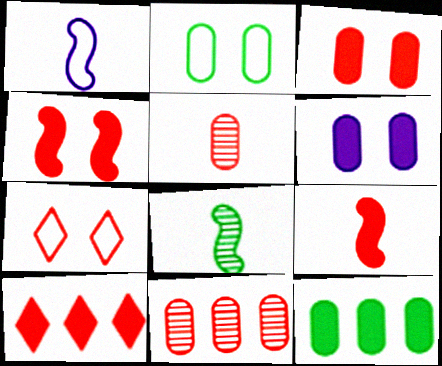[[1, 8, 9], 
[3, 9, 10], 
[7, 9, 11]]